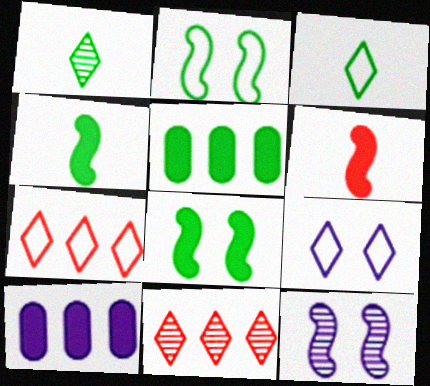[[1, 2, 5], 
[3, 7, 9]]